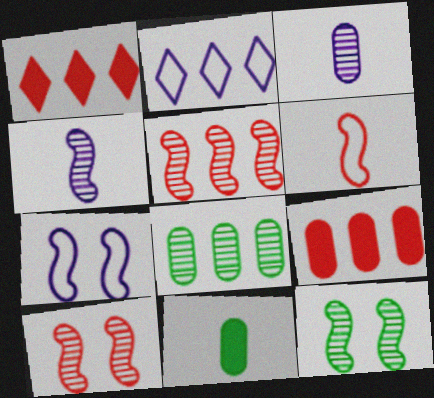[[2, 10, 11], 
[4, 5, 12]]